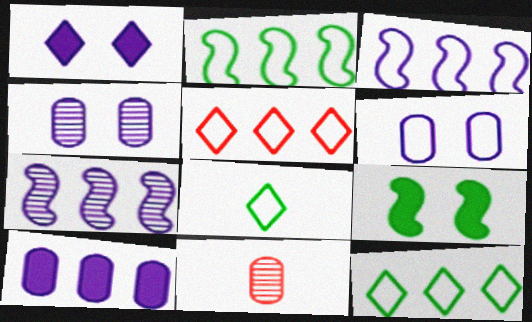[[1, 2, 11]]